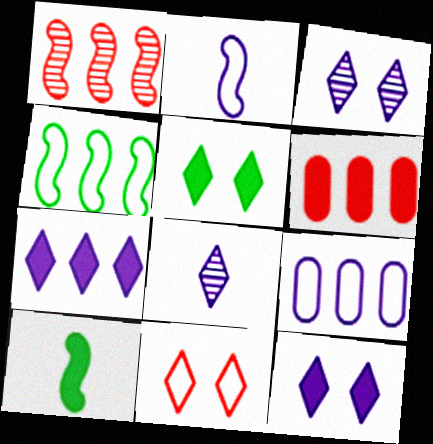[[3, 5, 11], 
[6, 10, 12]]